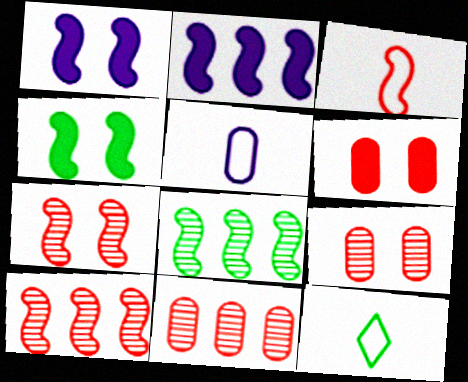[[1, 3, 8], 
[1, 11, 12], 
[2, 9, 12], 
[3, 5, 12]]